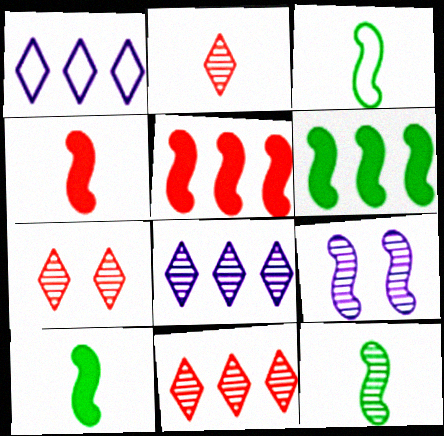[[2, 7, 11], 
[3, 5, 9], 
[3, 10, 12]]